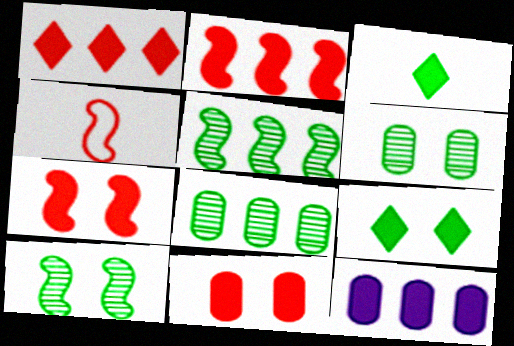[[3, 7, 12]]